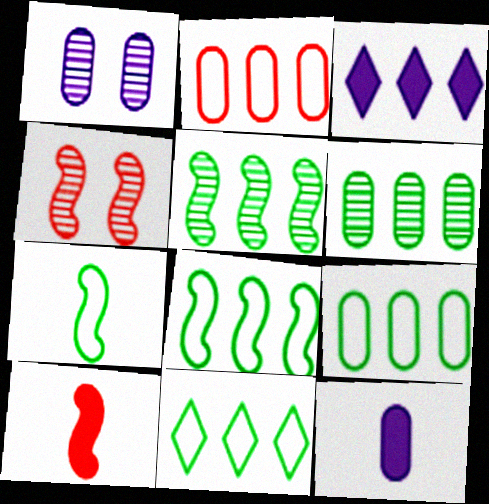[[1, 10, 11], 
[2, 3, 5], 
[4, 11, 12], 
[8, 9, 11]]